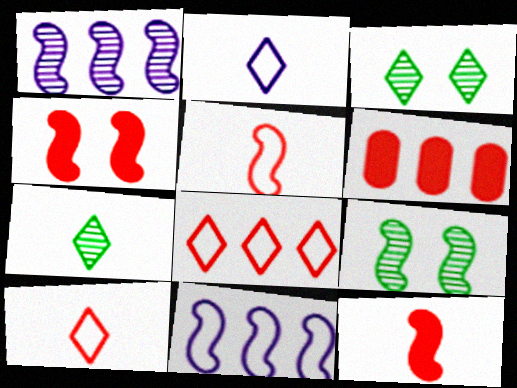[[2, 6, 9], 
[9, 11, 12]]